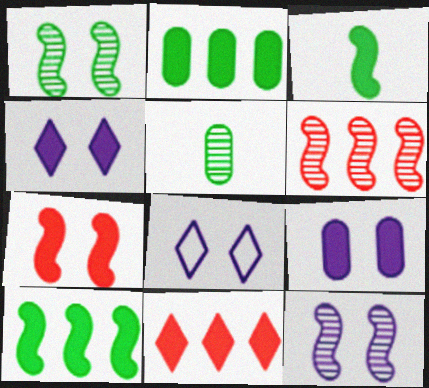[[3, 9, 11], 
[8, 9, 12]]